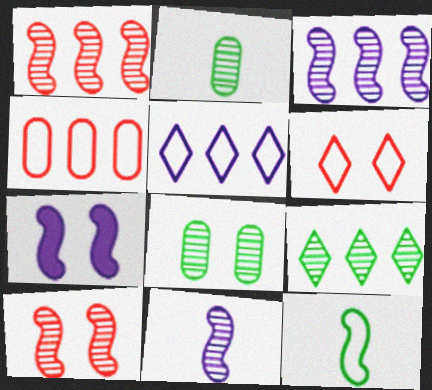[[1, 7, 12], 
[6, 7, 8]]